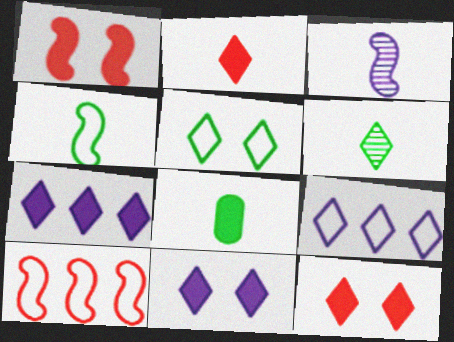[[1, 7, 8], 
[4, 6, 8], 
[6, 9, 12]]